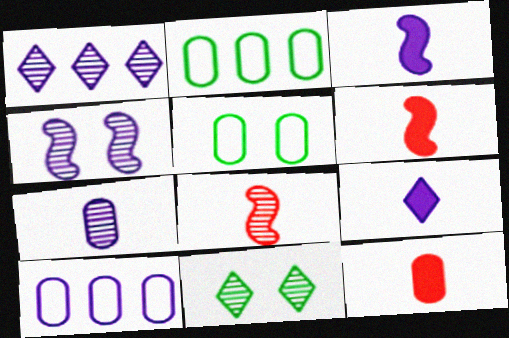[[1, 4, 7], 
[1, 5, 6], 
[4, 9, 10], 
[6, 10, 11]]